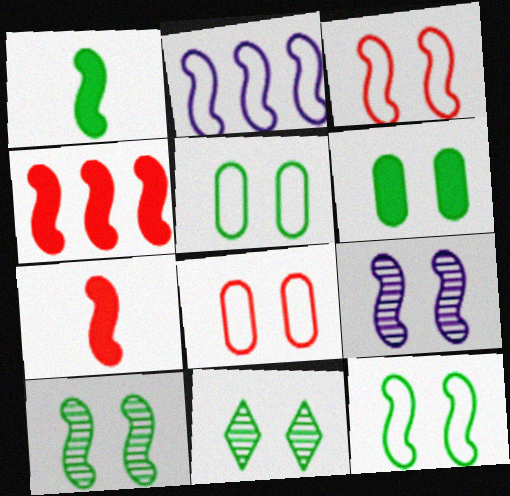[[2, 7, 10], 
[6, 11, 12]]